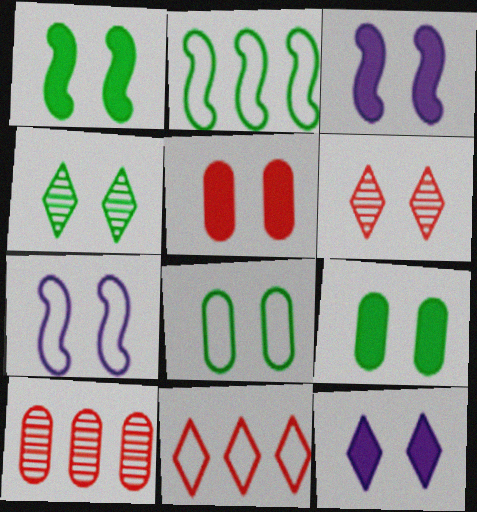[[1, 4, 8], 
[1, 5, 12], 
[3, 6, 8], 
[4, 5, 7], 
[6, 7, 9]]